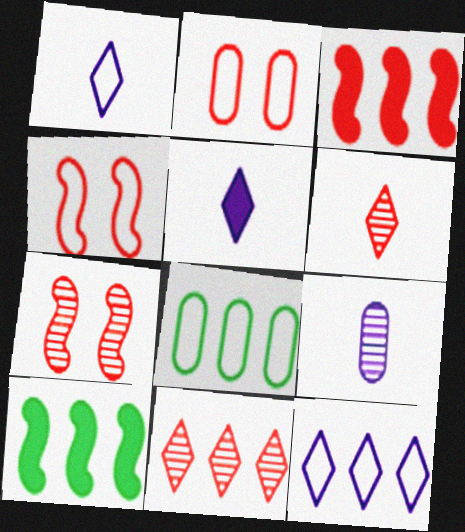[[1, 4, 8], 
[2, 3, 6], 
[5, 7, 8]]